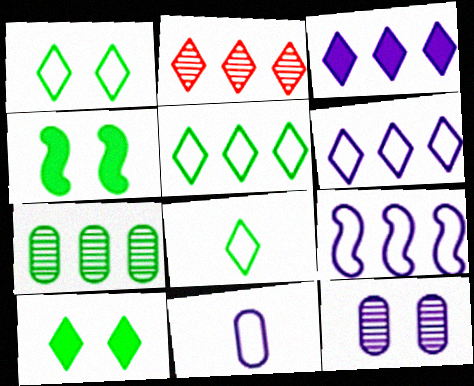[[1, 5, 8], 
[2, 3, 5], 
[2, 4, 11], 
[4, 7, 8]]